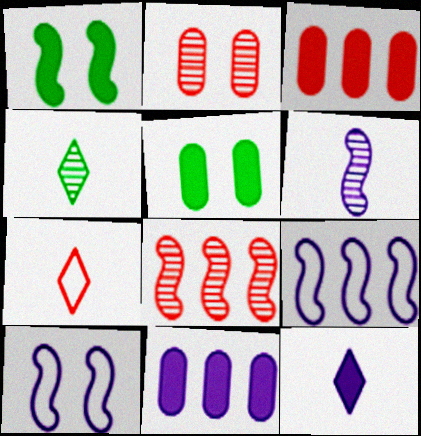[[1, 3, 12], 
[3, 4, 10], 
[4, 7, 12]]